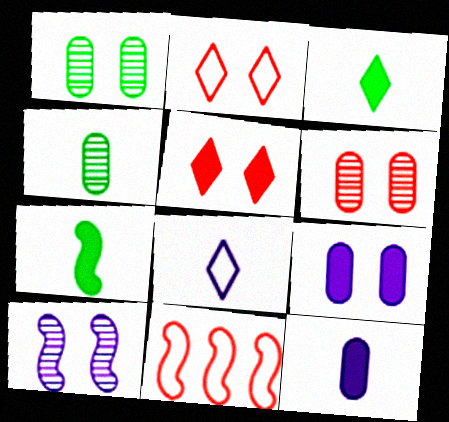[[7, 10, 11]]